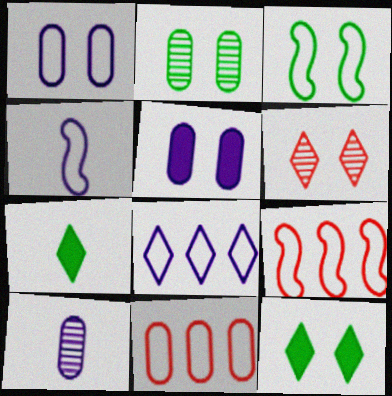[[1, 4, 8], 
[2, 3, 12], 
[3, 4, 9], 
[3, 5, 6], 
[6, 7, 8], 
[9, 10, 12]]